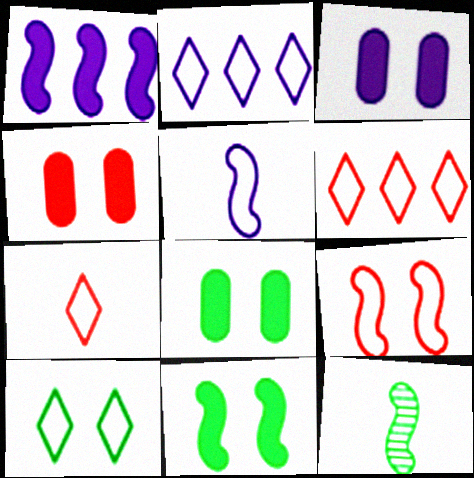[[1, 9, 12], 
[2, 4, 12], 
[2, 7, 10], 
[3, 4, 8], 
[3, 6, 12]]